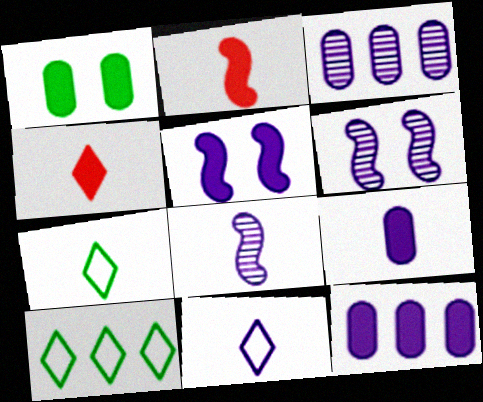[[3, 5, 11], 
[6, 11, 12], 
[8, 9, 11]]